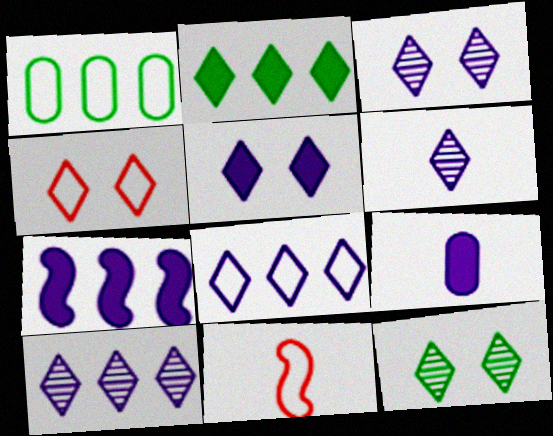[[2, 4, 6], 
[3, 6, 10], 
[4, 5, 12], 
[5, 6, 8], 
[5, 7, 9]]